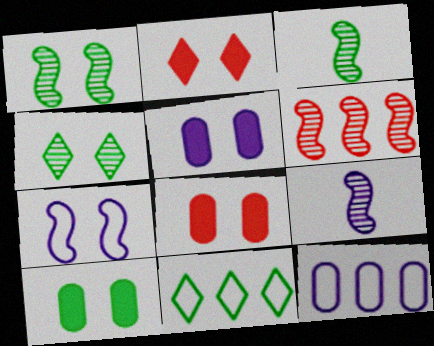[[1, 6, 9], 
[2, 3, 12], 
[3, 10, 11], 
[4, 7, 8], 
[5, 8, 10], 
[8, 9, 11]]